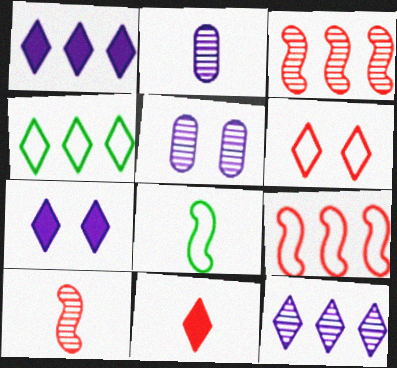[[2, 8, 11]]